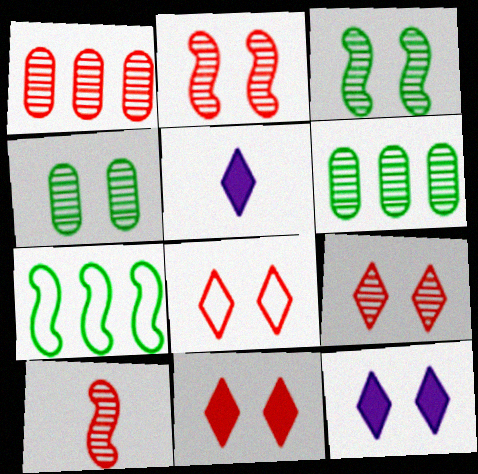[[1, 9, 10], 
[8, 9, 11]]